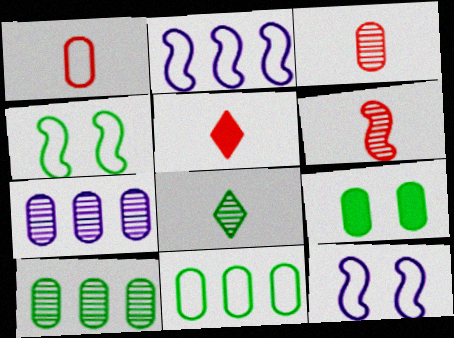[[1, 5, 6], 
[1, 7, 9], 
[4, 5, 7], 
[5, 10, 12]]